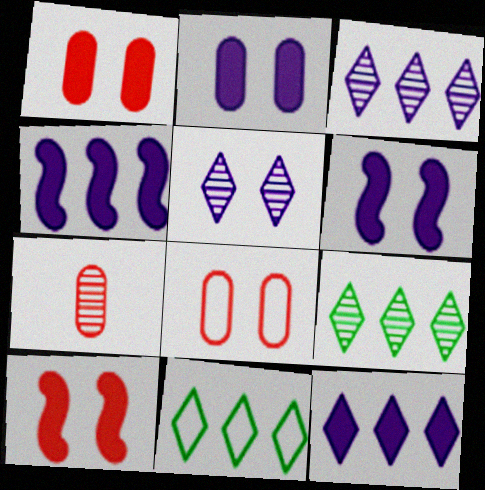[[6, 7, 11]]